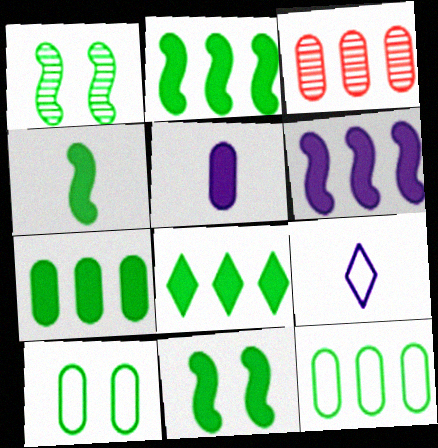[[2, 4, 11], 
[2, 7, 8], 
[3, 5, 10], 
[3, 9, 11]]